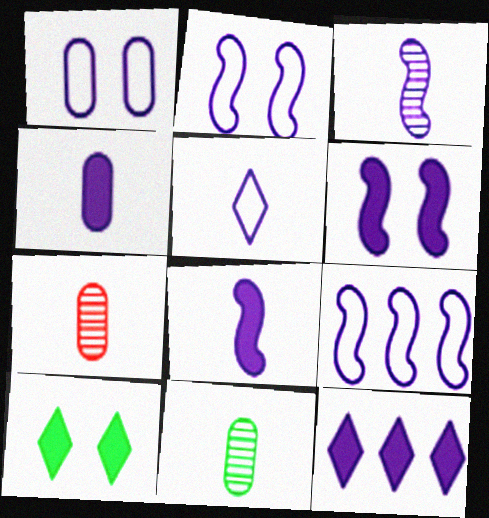[[1, 3, 12], 
[1, 5, 9], 
[3, 4, 5], 
[3, 6, 9], 
[4, 6, 12], 
[7, 9, 10]]